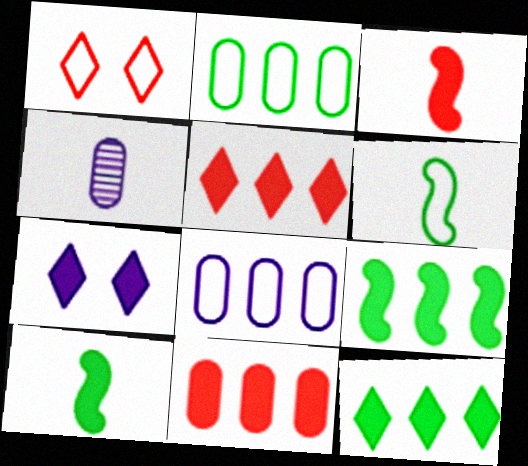[[1, 4, 9], 
[1, 6, 8], 
[7, 10, 11]]